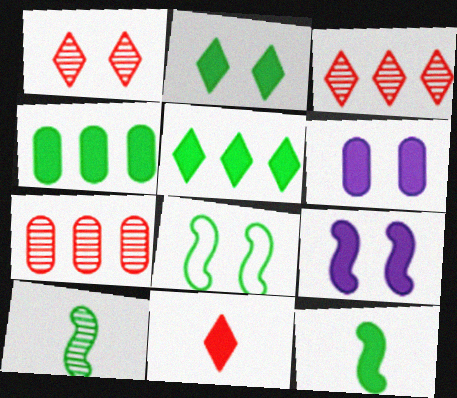[[1, 6, 8], 
[2, 4, 12], 
[4, 9, 11]]